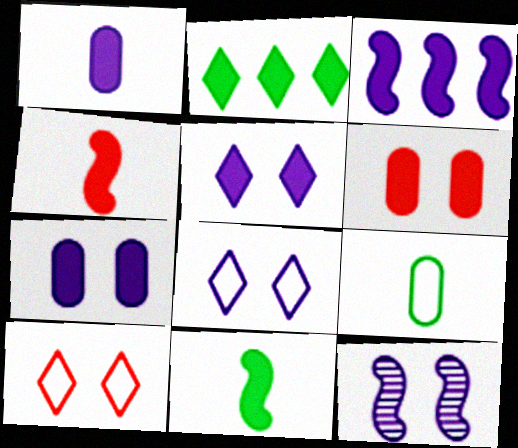[[1, 3, 5], 
[2, 4, 7], 
[7, 8, 12]]